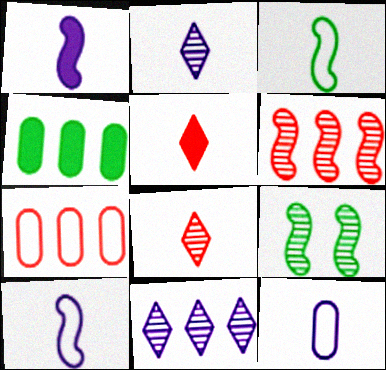[[1, 2, 12]]